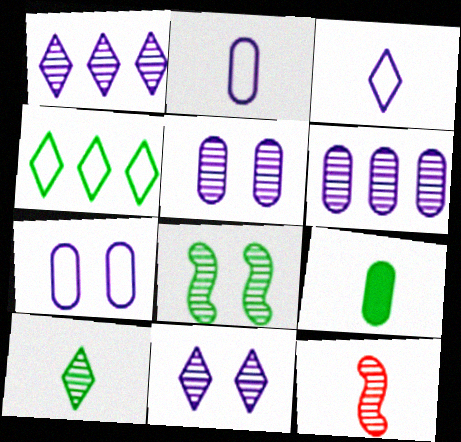[[3, 9, 12], 
[4, 8, 9]]